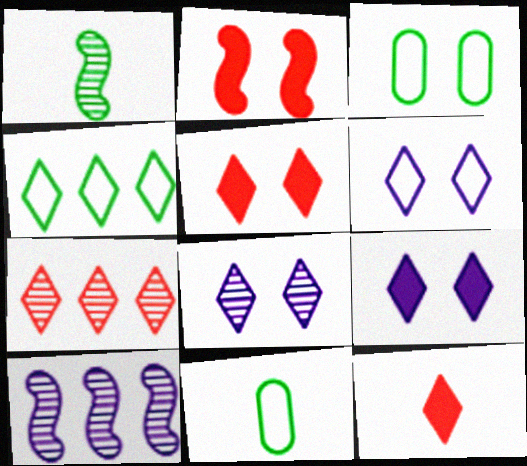[[2, 3, 8], 
[3, 10, 12], 
[4, 8, 12], 
[5, 10, 11], 
[6, 8, 9]]